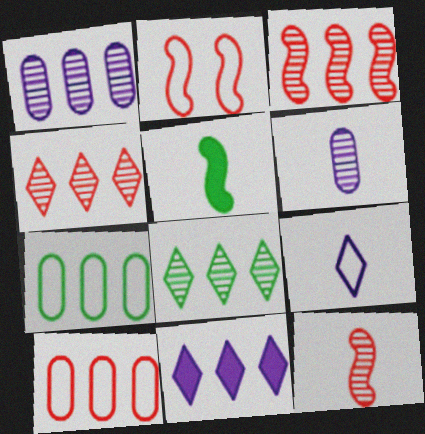[[1, 3, 8], 
[2, 7, 9], 
[3, 7, 11]]